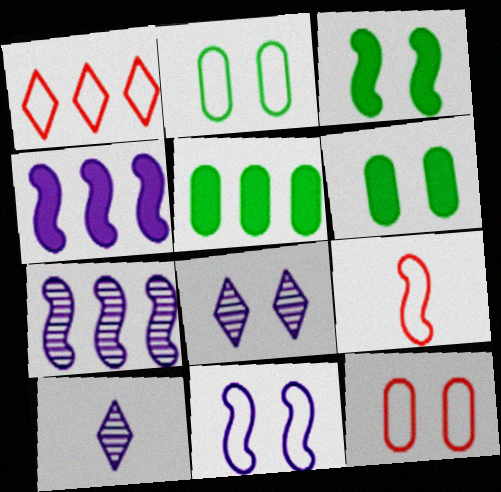[[1, 5, 7], 
[1, 9, 12], 
[3, 7, 9], 
[3, 8, 12], 
[5, 8, 9]]